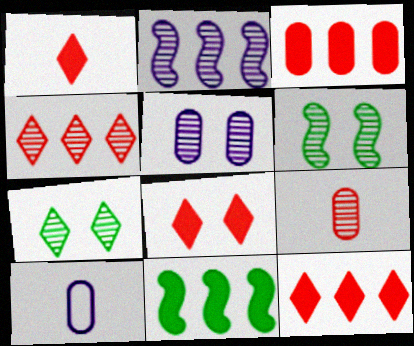[[1, 8, 12], 
[2, 7, 9], 
[6, 10, 12]]